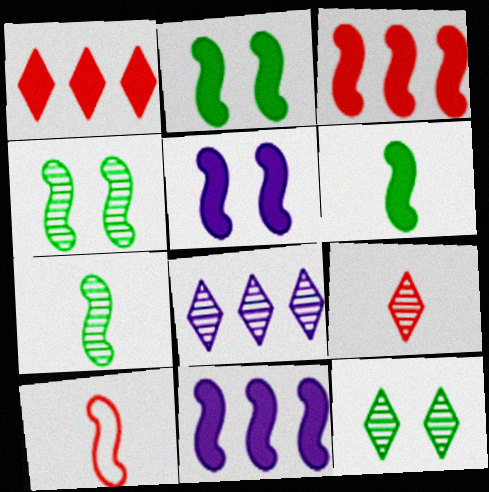[[3, 5, 6], 
[4, 10, 11], 
[8, 9, 12]]